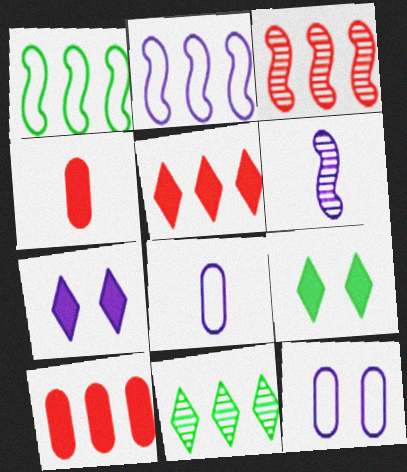[[2, 10, 11], 
[3, 8, 9]]